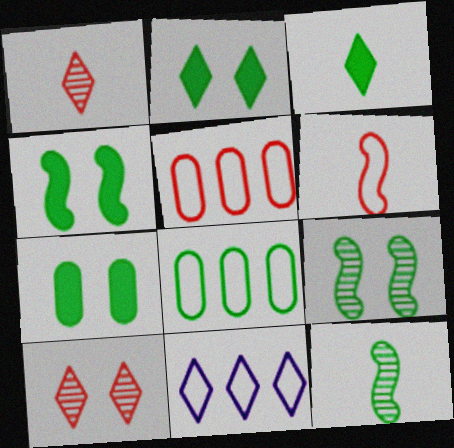[[1, 2, 11], 
[2, 4, 7], 
[2, 8, 12], 
[3, 8, 9], 
[3, 10, 11]]